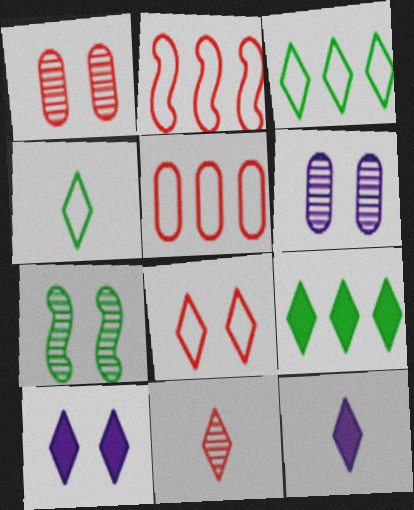[[3, 10, 11], 
[4, 11, 12], 
[5, 7, 12]]